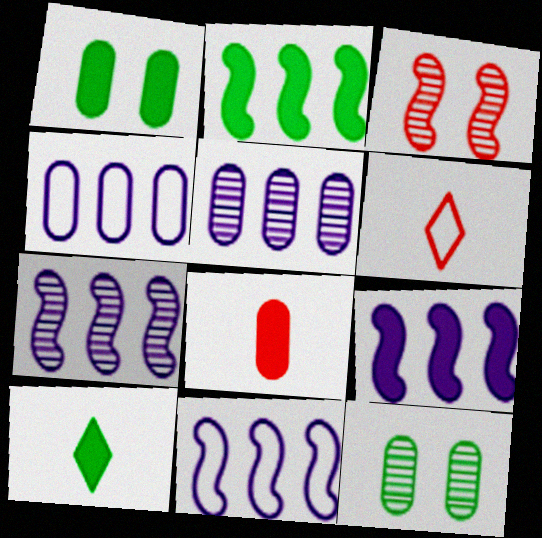[[1, 2, 10], 
[1, 6, 7], 
[3, 4, 10], 
[4, 8, 12], 
[6, 9, 12], 
[7, 9, 11]]